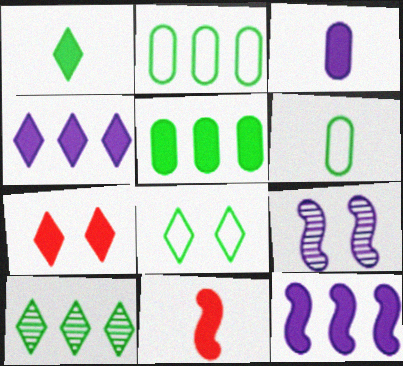[[1, 3, 11], 
[1, 4, 7], 
[1, 8, 10]]